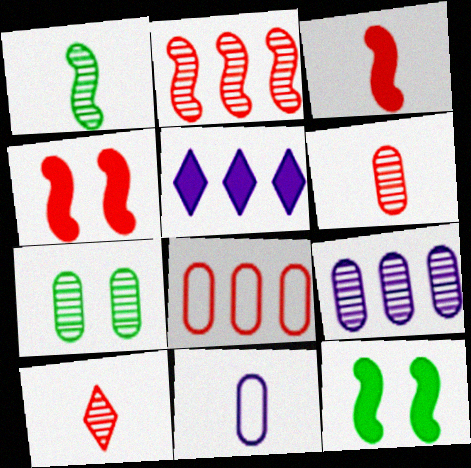[[4, 8, 10], 
[6, 7, 9]]